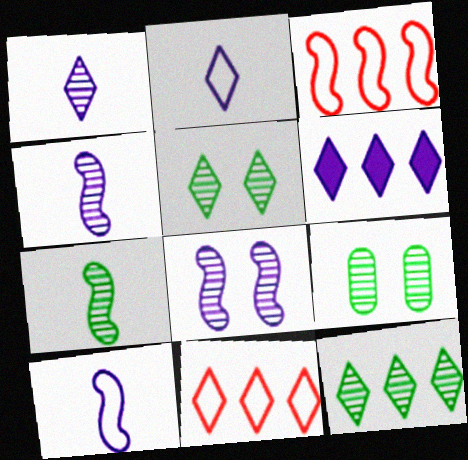[[6, 11, 12], 
[7, 9, 12]]